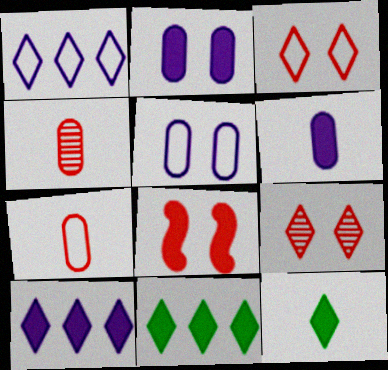[[1, 9, 12], 
[6, 8, 11]]